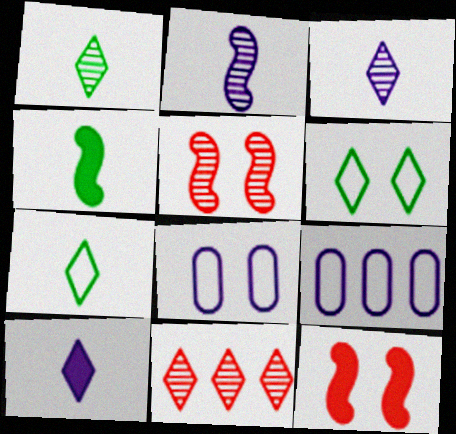[[1, 9, 12], 
[4, 8, 11], 
[6, 10, 11]]